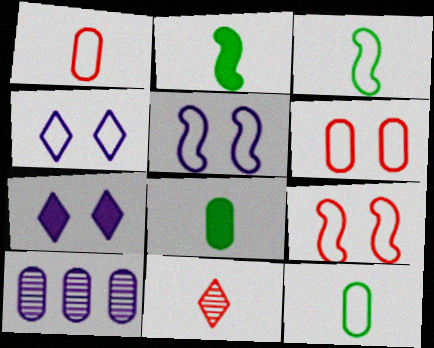[[6, 8, 10]]